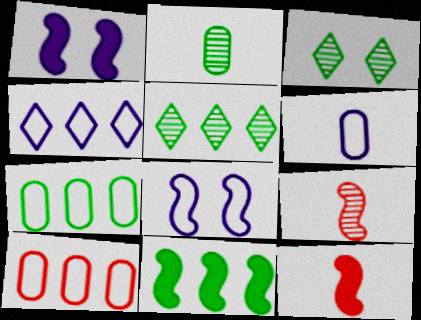[[1, 11, 12], 
[4, 6, 8], 
[5, 7, 11], 
[8, 9, 11]]